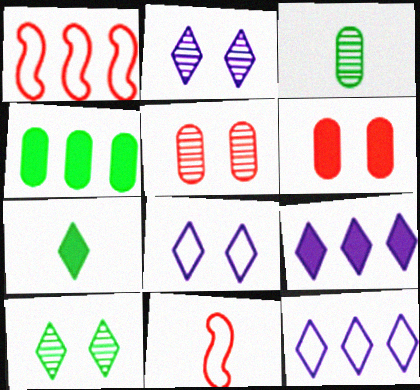[[2, 4, 11]]